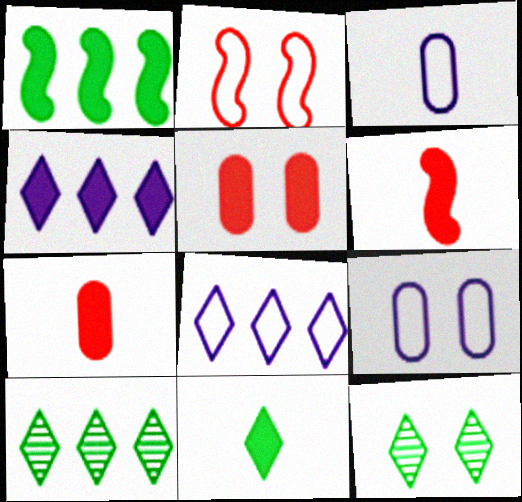[[6, 9, 10]]